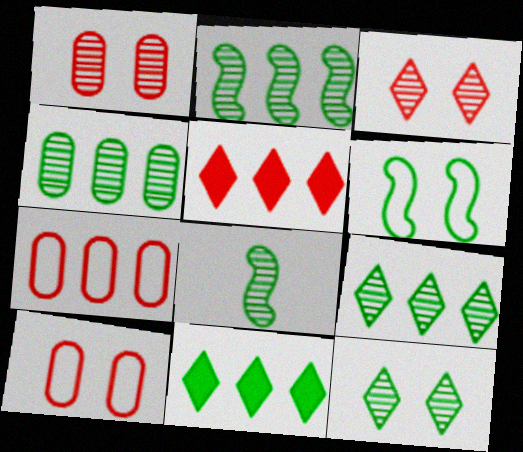[[2, 4, 9], 
[4, 8, 12]]